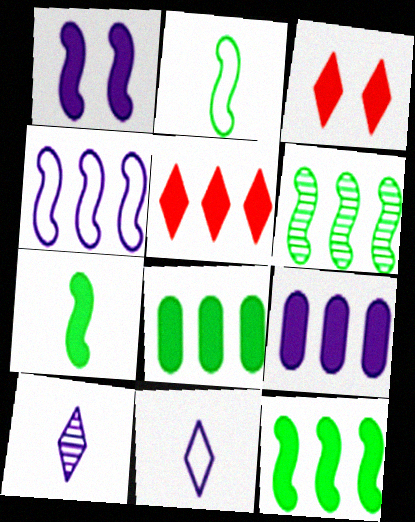[[3, 7, 9], 
[5, 9, 12]]